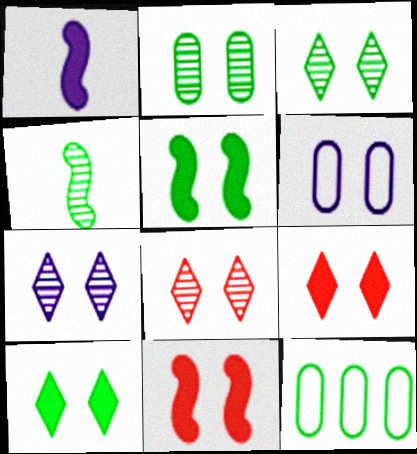[[1, 8, 12], 
[3, 6, 11], 
[3, 7, 8], 
[4, 10, 12], 
[5, 6, 8]]